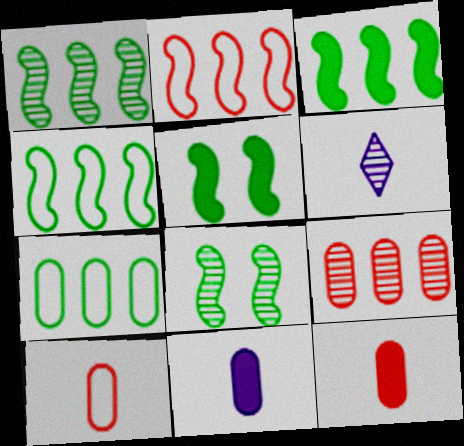[[1, 3, 4], 
[6, 8, 9]]